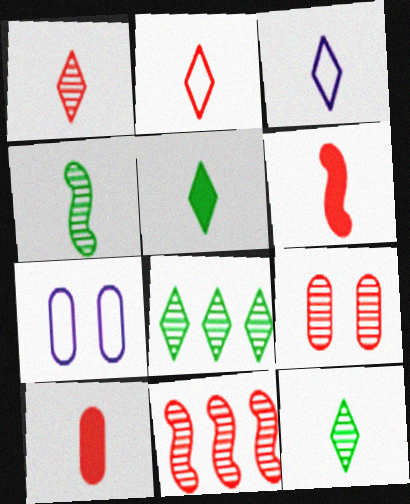[[1, 3, 5], 
[1, 9, 11], 
[3, 4, 10], 
[5, 7, 11], 
[6, 7, 8]]